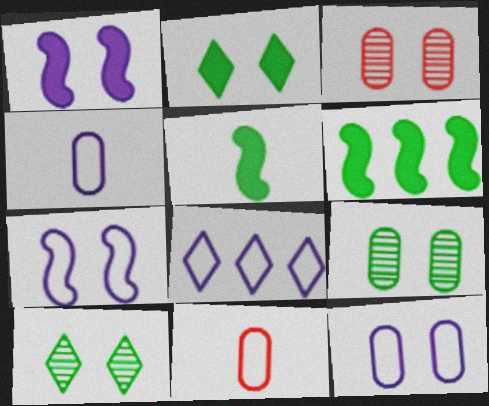[[2, 3, 7], 
[3, 5, 8], 
[4, 7, 8]]